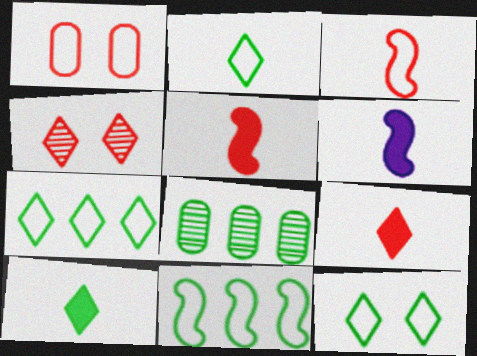[[2, 7, 12]]